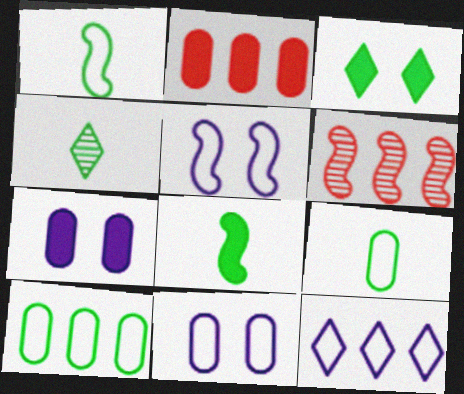[[2, 4, 5], 
[4, 8, 9], 
[5, 6, 8]]